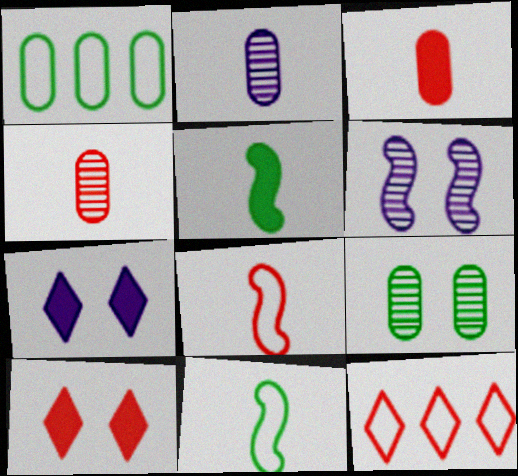[]